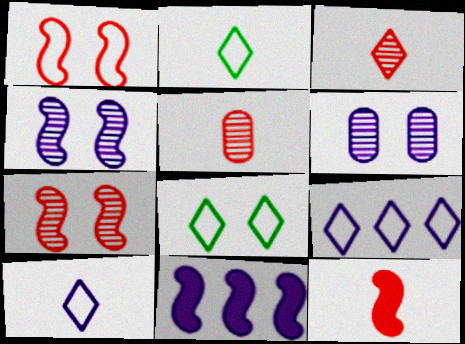[[5, 8, 11], 
[6, 10, 11]]